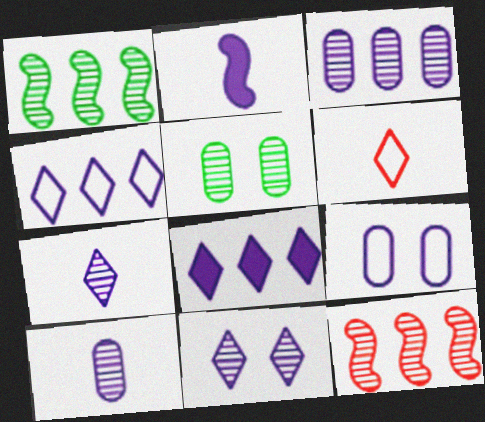[[5, 7, 12]]